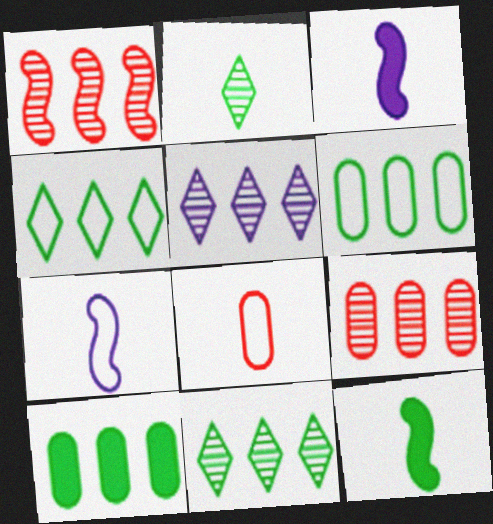[[2, 3, 8]]